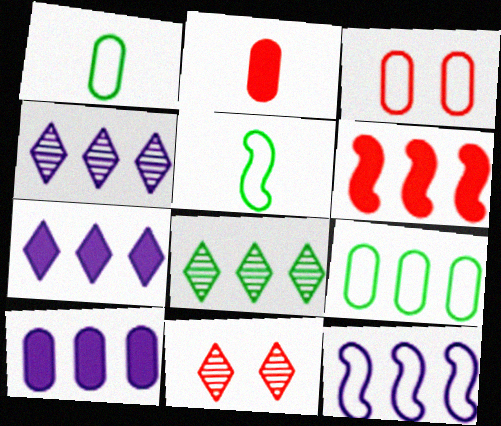[[4, 6, 9], 
[4, 10, 12], 
[5, 10, 11]]